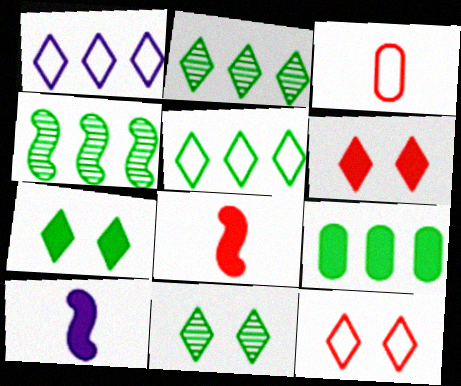[[4, 5, 9], 
[6, 9, 10]]